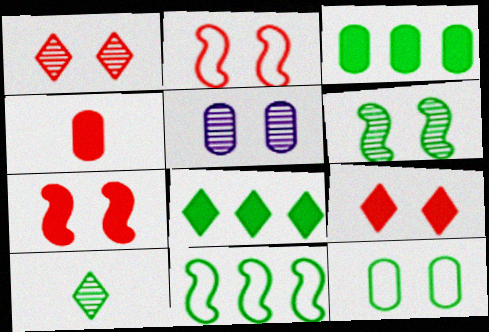[[1, 5, 6]]